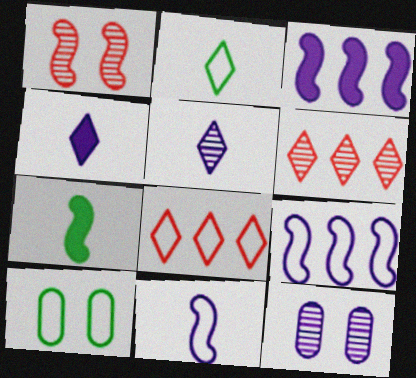[[1, 7, 9], 
[4, 9, 12], 
[7, 8, 12], 
[8, 10, 11]]